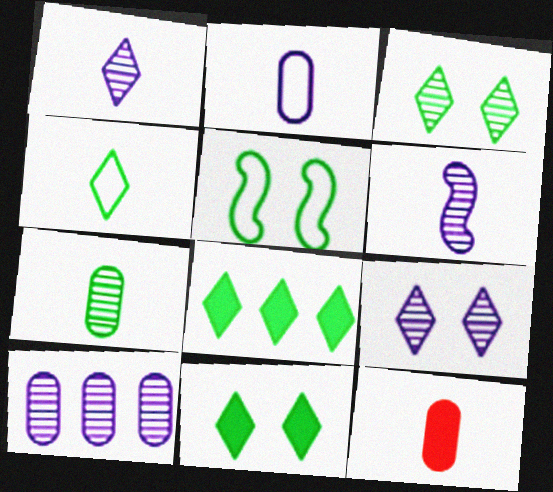[[2, 7, 12], 
[3, 4, 8], 
[4, 6, 12], 
[5, 7, 8], 
[6, 9, 10]]